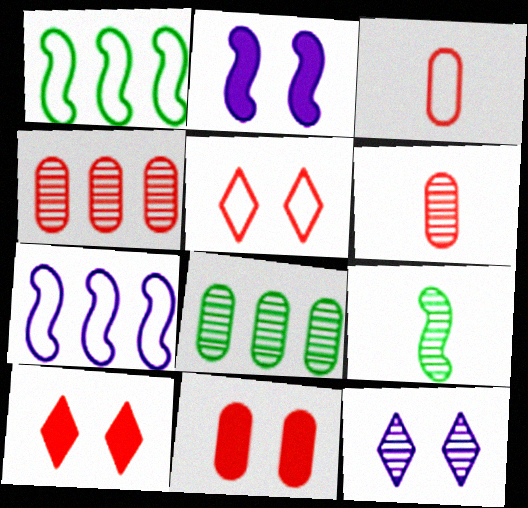[[3, 4, 11], 
[4, 9, 12]]